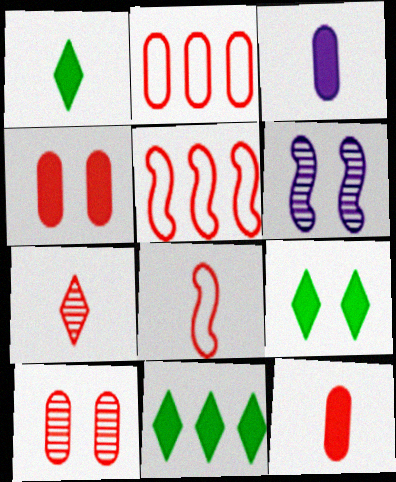[[1, 2, 6], 
[1, 9, 11], 
[2, 10, 12], 
[4, 5, 7], 
[7, 8, 12]]